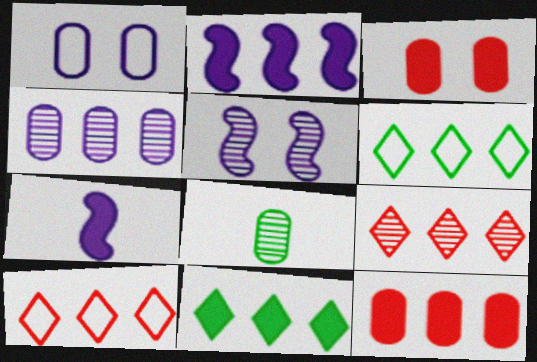[[1, 8, 12], 
[2, 11, 12], 
[3, 7, 11], 
[5, 8, 9]]